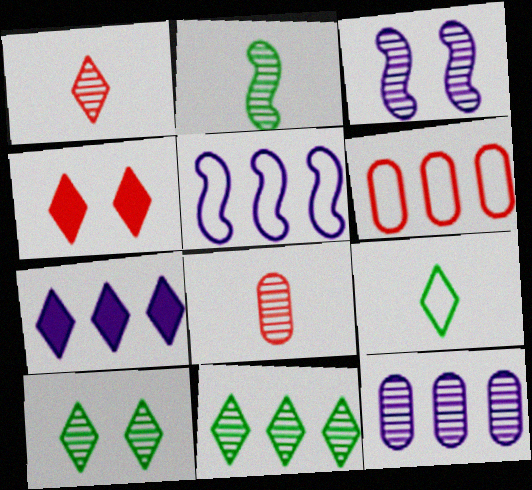[[3, 8, 11], 
[5, 7, 12]]